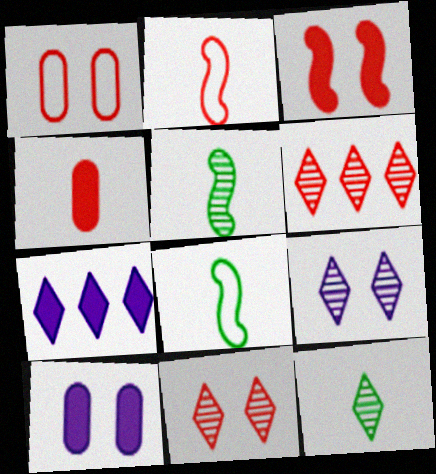[[1, 3, 11], 
[1, 5, 7], 
[6, 8, 10], 
[6, 9, 12]]